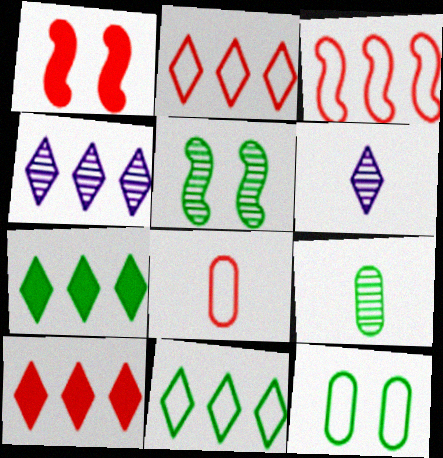[[2, 4, 7], 
[4, 10, 11]]